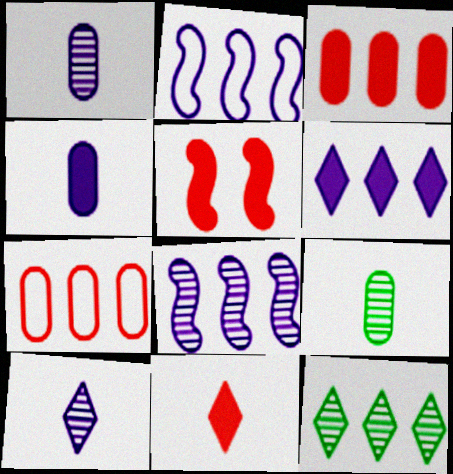[[2, 3, 12], 
[3, 5, 11]]